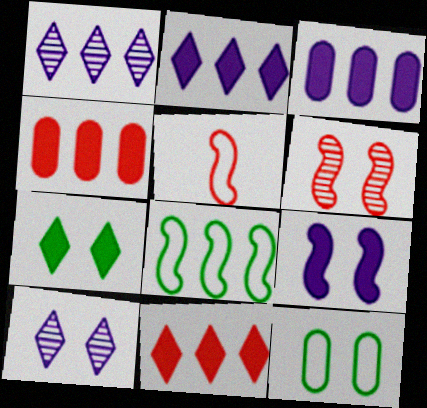[[1, 4, 8]]